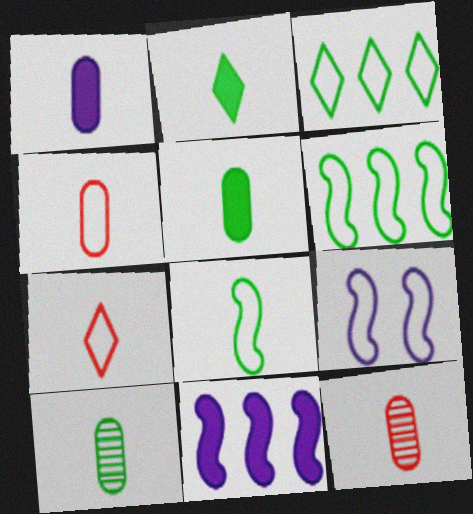[[1, 4, 10], 
[2, 8, 10], 
[3, 4, 9]]